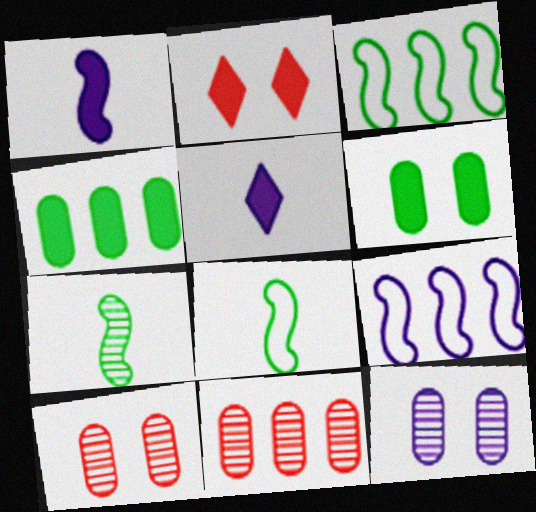[[1, 2, 4], 
[3, 5, 10], 
[5, 9, 12]]